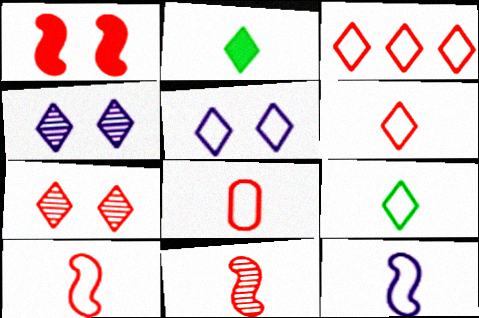[[2, 3, 4], 
[3, 5, 9], 
[6, 8, 10], 
[8, 9, 12]]